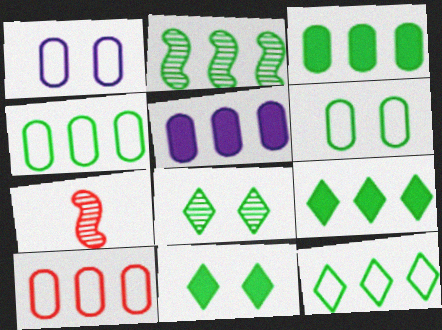[[1, 7, 9], 
[2, 3, 12], 
[2, 4, 9]]